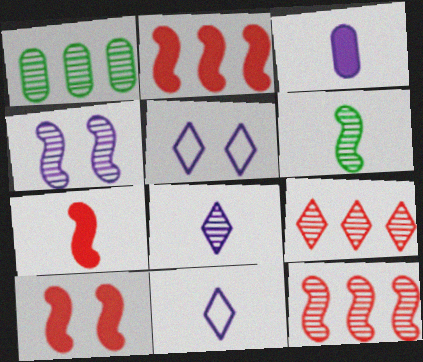[[1, 5, 7], 
[1, 10, 11], 
[2, 7, 10], 
[4, 6, 12]]